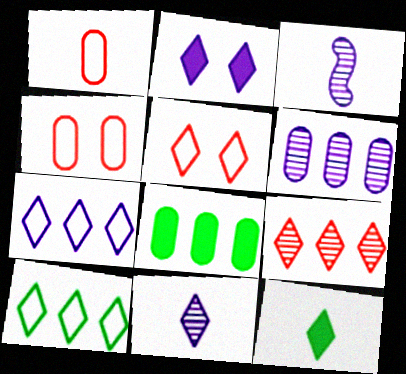[[1, 3, 12], 
[2, 7, 11], 
[3, 5, 8]]